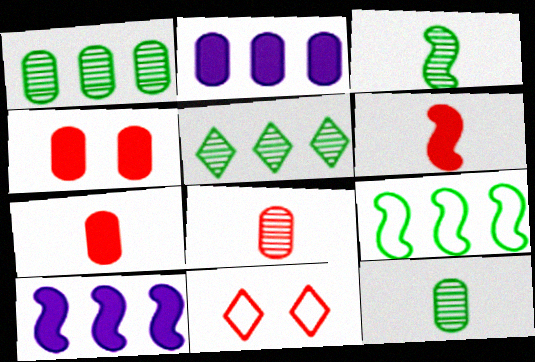[[2, 3, 11], 
[10, 11, 12]]